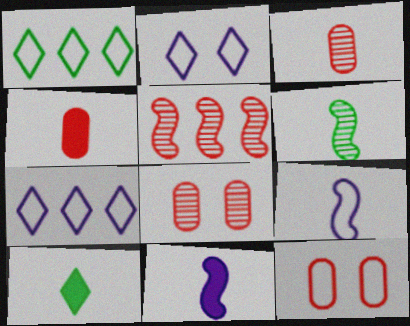[[1, 8, 11], 
[1, 9, 12], 
[3, 9, 10], 
[4, 10, 11]]